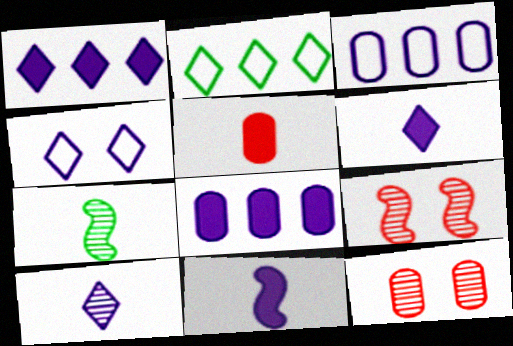[[1, 4, 10], 
[2, 11, 12]]